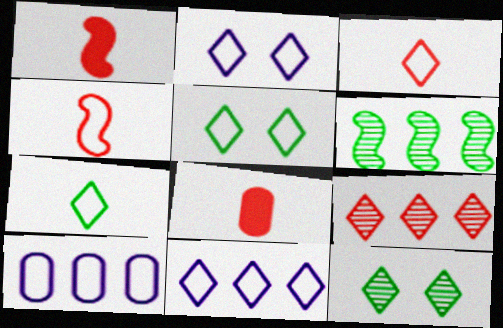[[1, 10, 12], 
[2, 6, 8], 
[3, 5, 11], 
[4, 5, 10]]